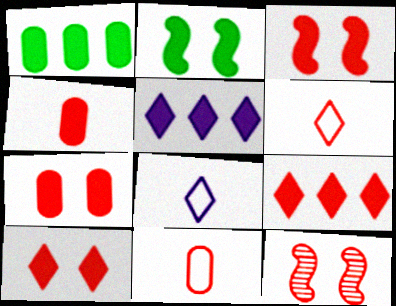[[1, 8, 12], 
[2, 4, 5], 
[3, 4, 9], 
[3, 7, 10], 
[9, 11, 12]]